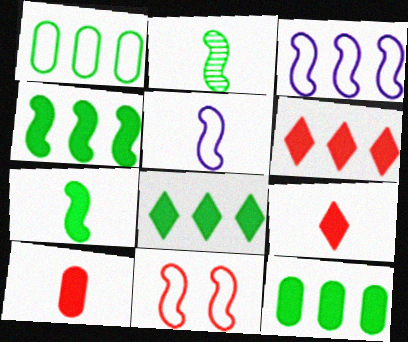[[4, 8, 12]]